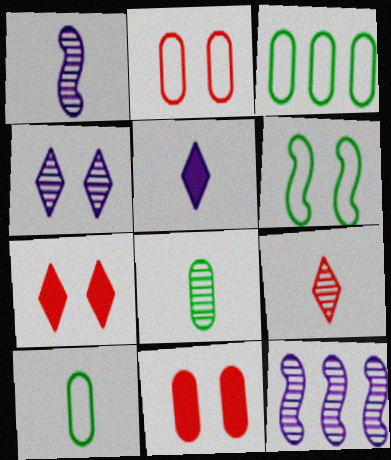[[1, 3, 7], 
[1, 8, 9], 
[4, 6, 11], 
[7, 10, 12]]